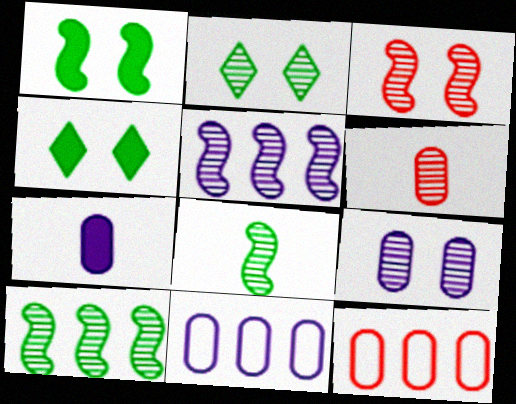[[2, 3, 9], 
[2, 5, 6], 
[3, 5, 8], 
[7, 9, 11]]